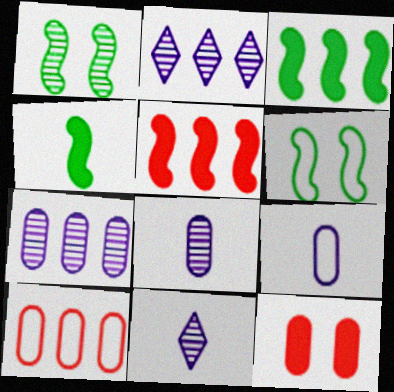[[2, 3, 10]]